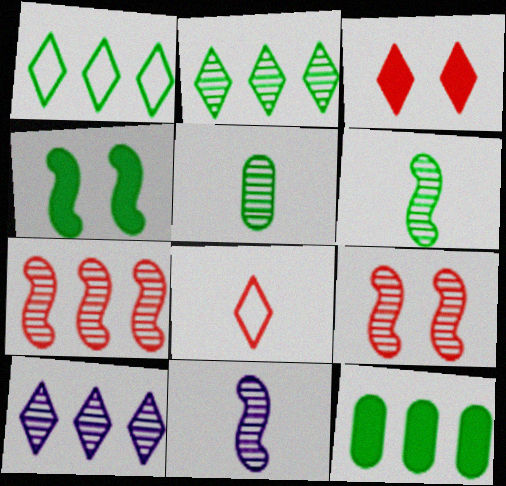[[1, 4, 5], 
[5, 9, 10]]